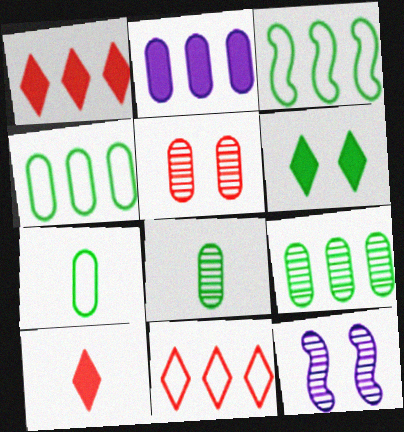[[1, 7, 12], 
[2, 5, 7], 
[3, 6, 8], 
[4, 10, 12]]